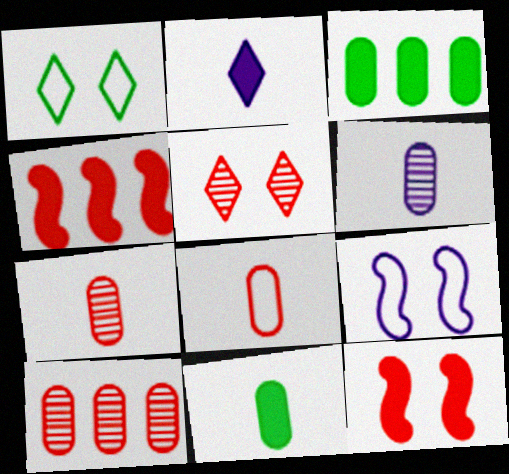[[1, 4, 6], 
[2, 3, 12], 
[4, 5, 8], 
[6, 8, 11]]